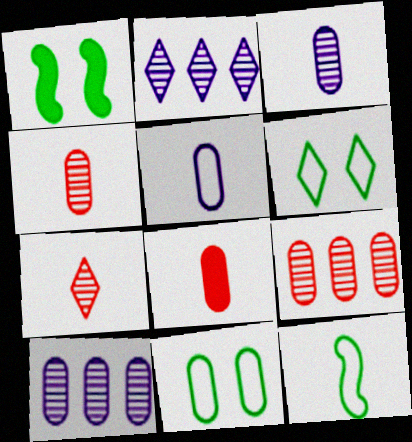[[8, 10, 11]]